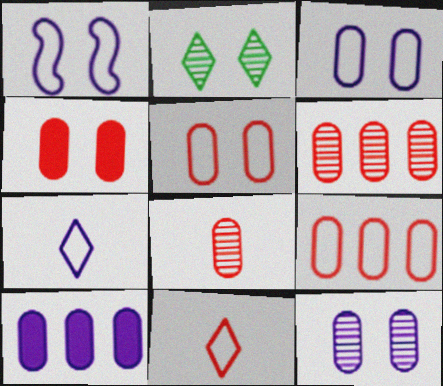[[1, 2, 4], 
[4, 8, 9]]